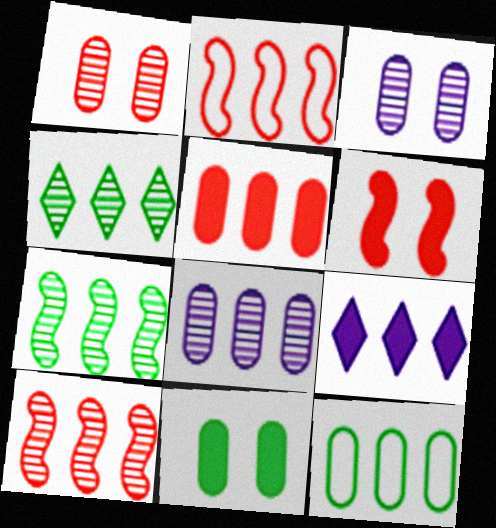[[4, 8, 10], 
[5, 8, 12], 
[9, 10, 12]]